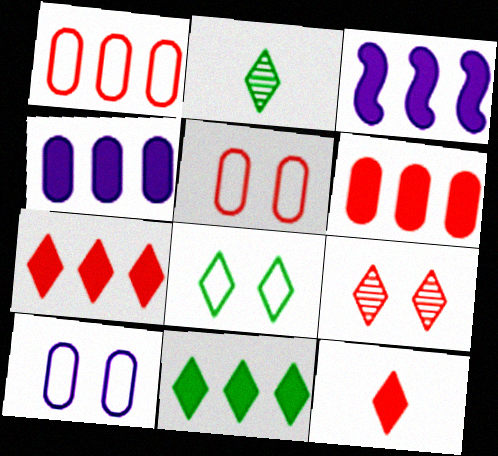[[2, 3, 5], 
[2, 8, 11], 
[3, 6, 11]]